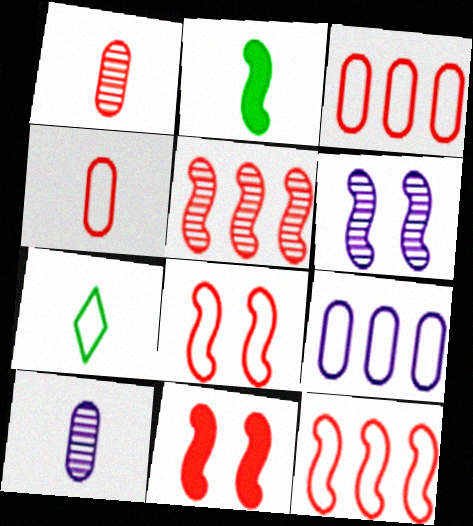[[2, 6, 12], 
[7, 8, 9]]